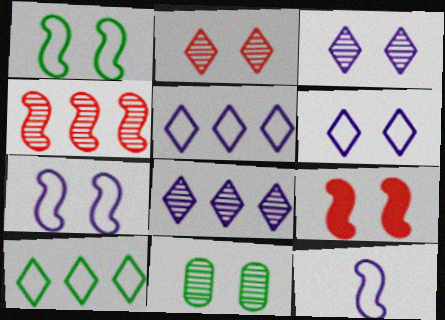[[6, 9, 11]]